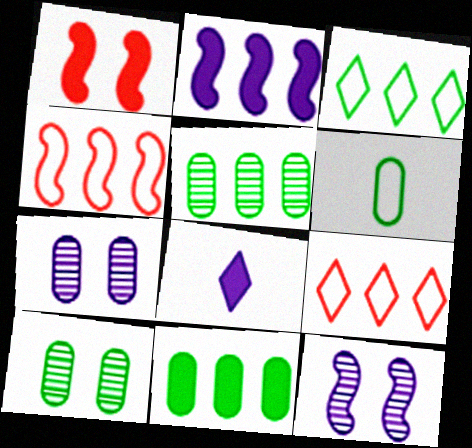[[1, 8, 11], 
[2, 5, 9], 
[4, 8, 10], 
[6, 10, 11]]